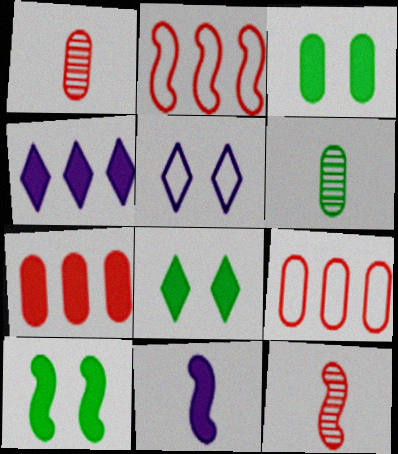[[3, 8, 10], 
[7, 8, 11]]